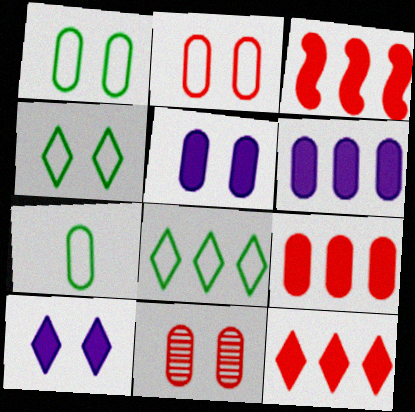[[1, 5, 11], 
[3, 9, 12], 
[6, 7, 11]]